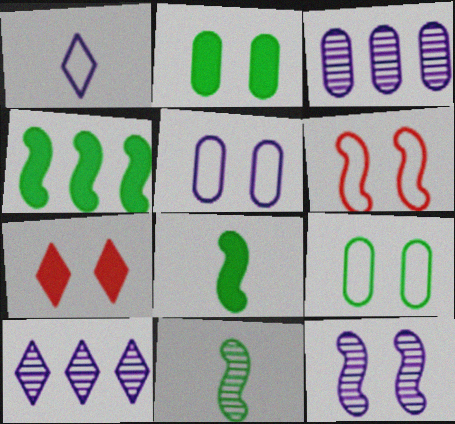[[7, 9, 12]]